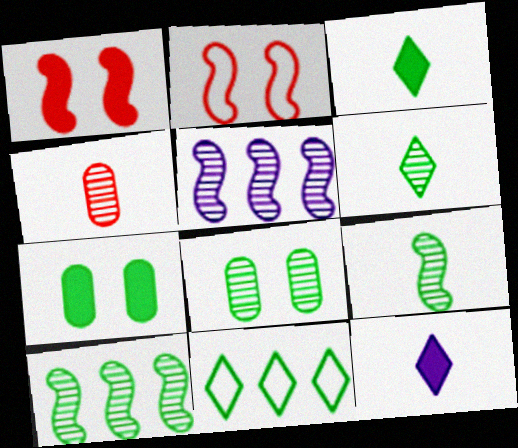[[6, 8, 10], 
[7, 9, 11]]